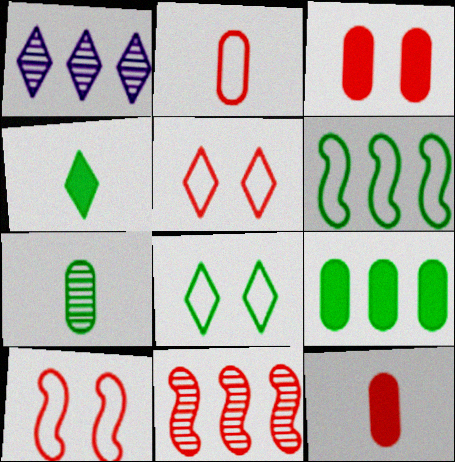[[1, 4, 5], 
[5, 11, 12]]